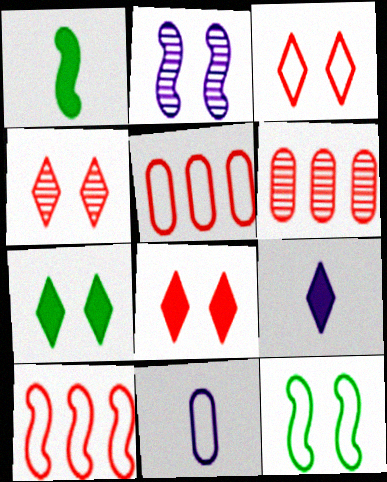[[1, 2, 10], 
[3, 4, 8], 
[6, 9, 12]]